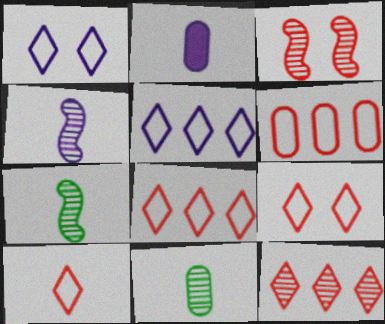[[2, 7, 10], 
[8, 9, 10]]